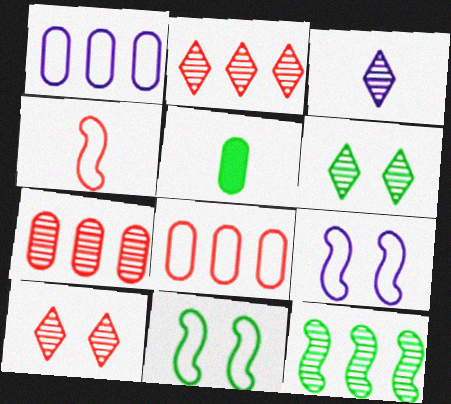[[2, 3, 6], 
[2, 5, 9], 
[3, 4, 5]]